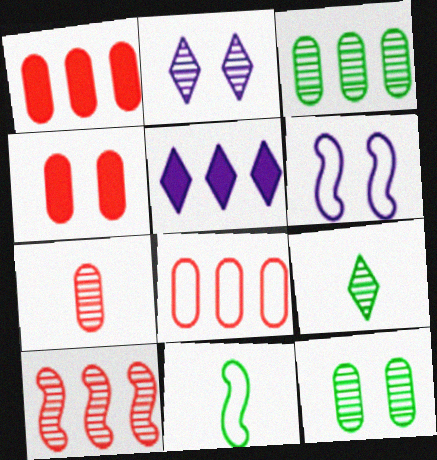[[1, 2, 11], 
[1, 6, 9], 
[4, 7, 8]]